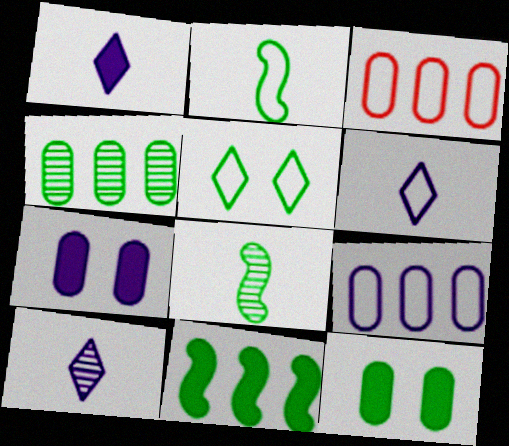[[1, 6, 10]]